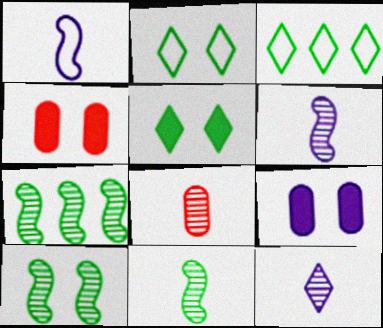[[3, 4, 6], 
[7, 10, 11], 
[8, 11, 12]]